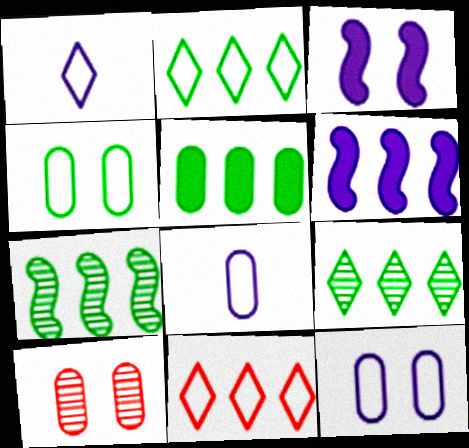[[2, 5, 7], 
[5, 8, 10]]